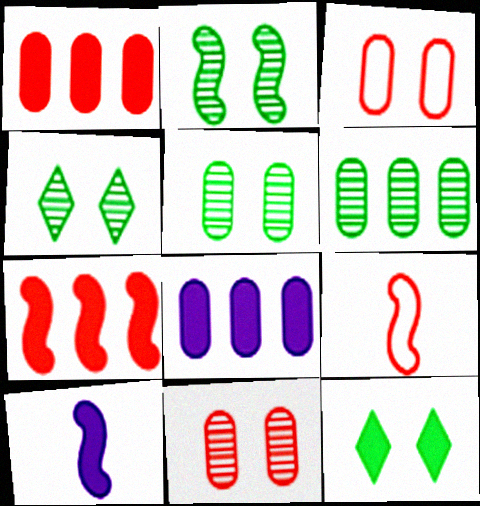[[1, 10, 12], 
[2, 4, 5], 
[4, 8, 9]]